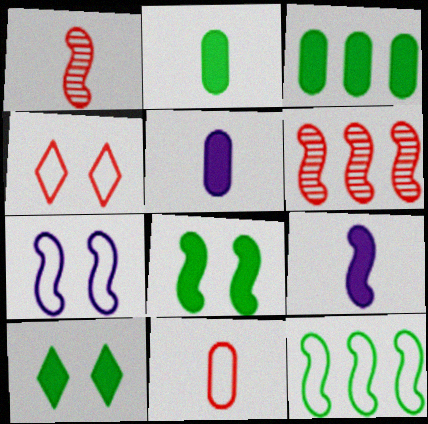[]